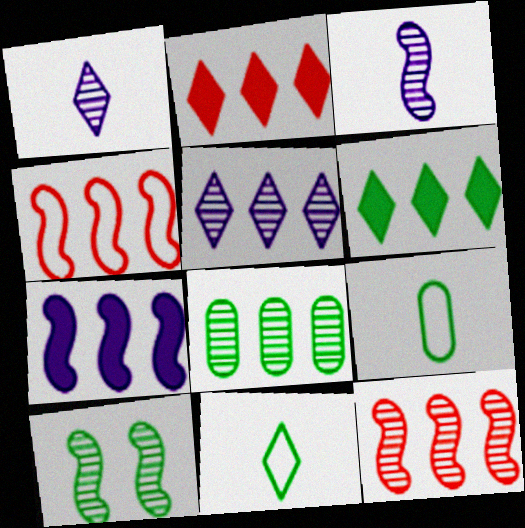[[3, 10, 12], 
[5, 8, 12], 
[6, 9, 10]]